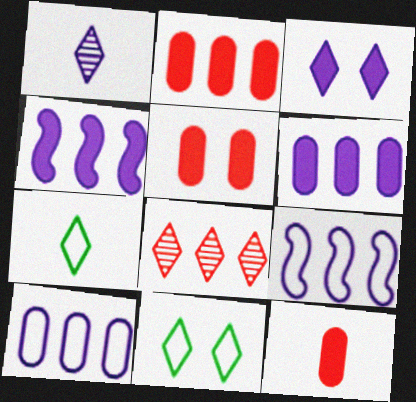[[2, 5, 12], 
[3, 7, 8]]